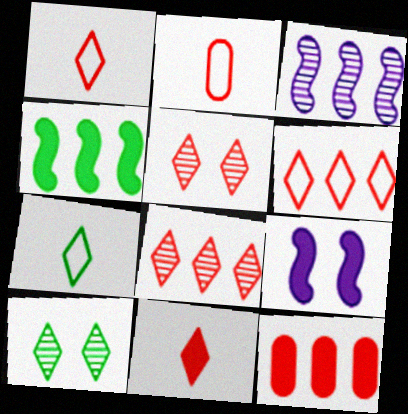[[5, 6, 11]]